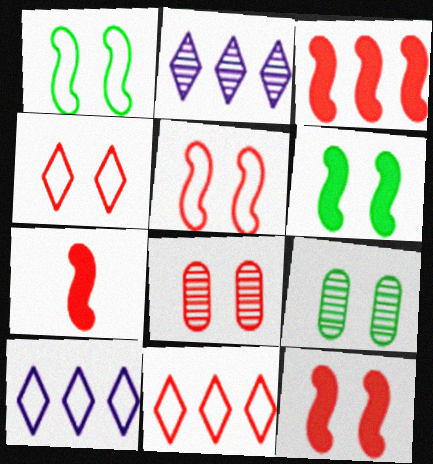[[3, 7, 12], 
[4, 8, 12], 
[7, 8, 11], 
[7, 9, 10]]